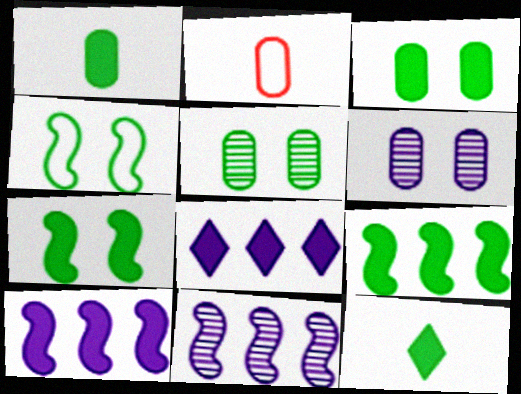[[3, 9, 12]]